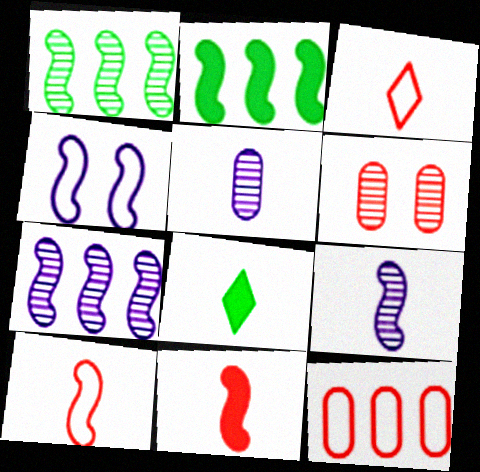[[1, 4, 11], 
[5, 8, 10]]